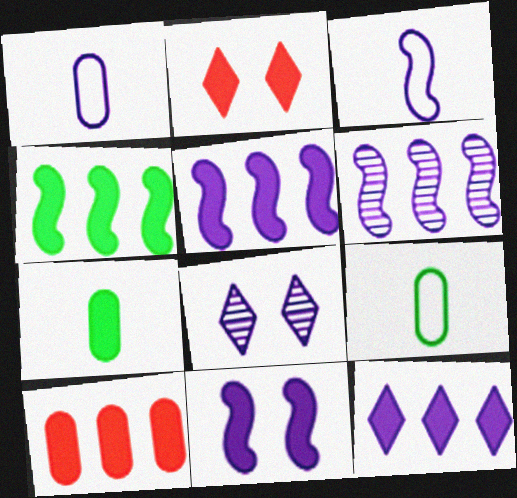[[1, 5, 8], 
[2, 5, 7], 
[2, 6, 9], 
[3, 6, 11], 
[4, 10, 12]]